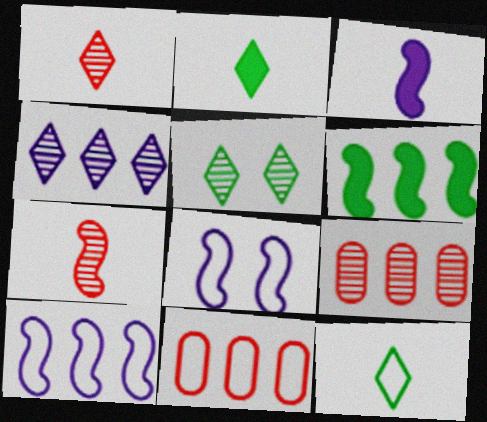[[1, 4, 5], 
[2, 8, 9], 
[3, 5, 11], 
[4, 6, 11], 
[6, 7, 8], 
[8, 11, 12]]